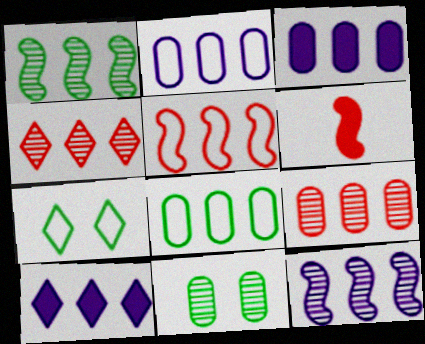[[2, 10, 12], 
[3, 8, 9]]